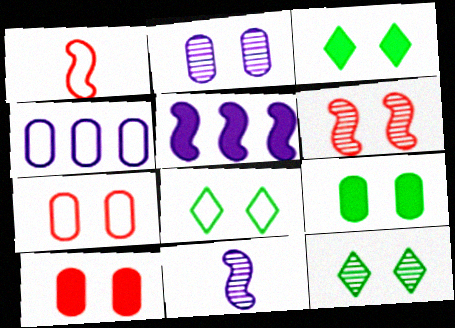[[1, 4, 8], 
[2, 6, 12], 
[2, 7, 9], 
[3, 8, 12]]